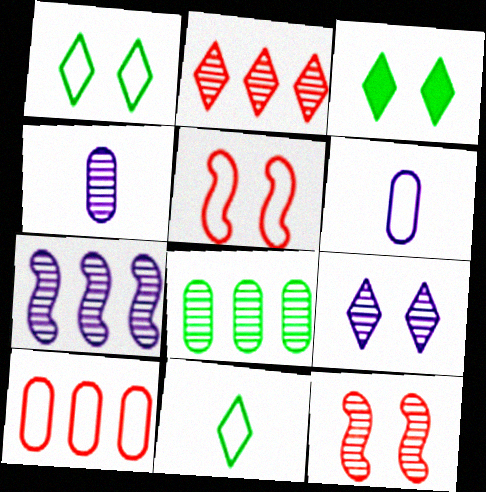[[2, 7, 8], 
[4, 7, 9]]